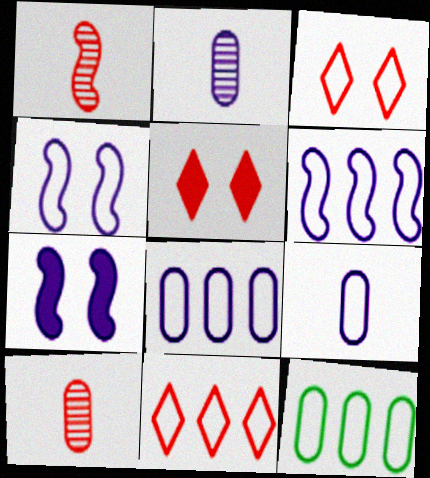[[6, 11, 12]]